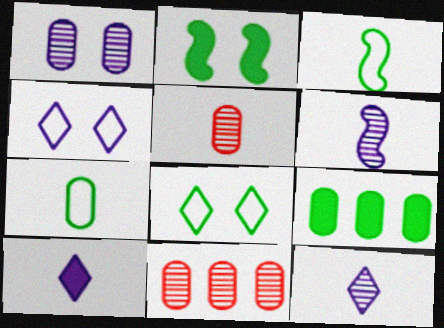[[3, 5, 10]]